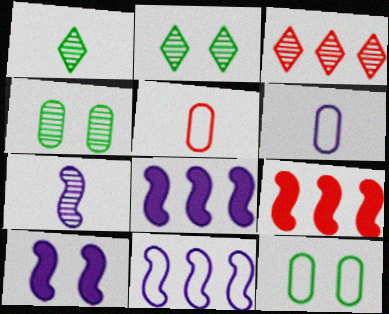[[2, 5, 8], 
[2, 6, 9], 
[3, 4, 7], 
[7, 10, 11]]